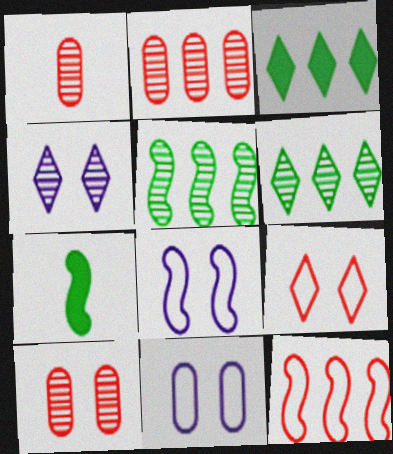[[1, 2, 10], 
[1, 3, 8], 
[1, 4, 5]]